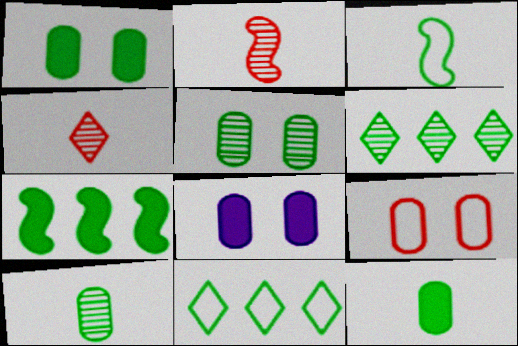[[1, 3, 6], 
[2, 8, 11], 
[5, 8, 9]]